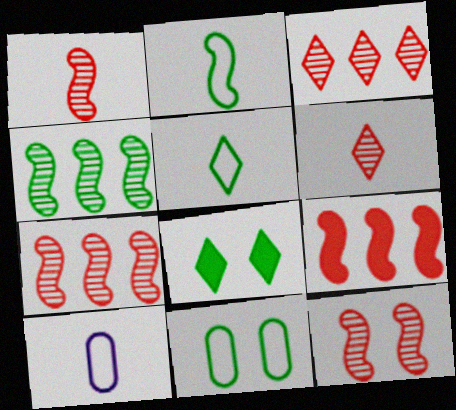[[1, 7, 12], 
[7, 8, 10]]